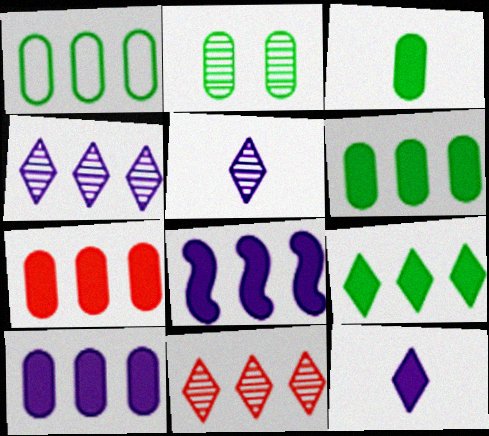[[1, 2, 3], 
[1, 8, 11], 
[6, 7, 10], 
[7, 8, 9]]